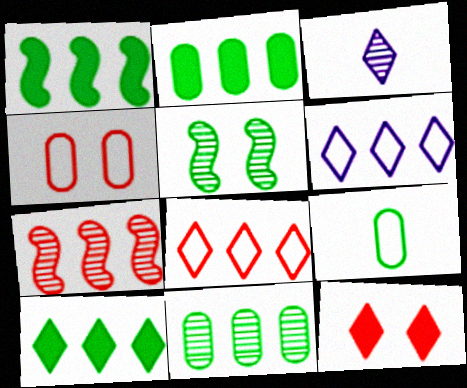[[1, 2, 10], 
[1, 3, 4], 
[2, 6, 7], 
[5, 9, 10]]